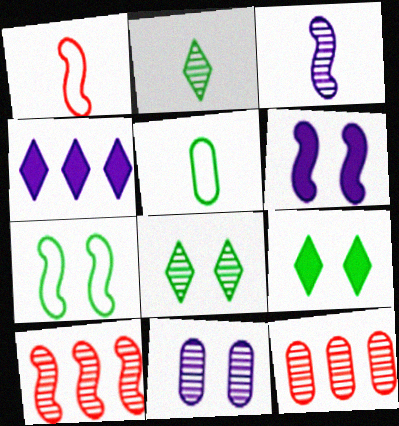[[2, 10, 11], 
[3, 8, 12]]